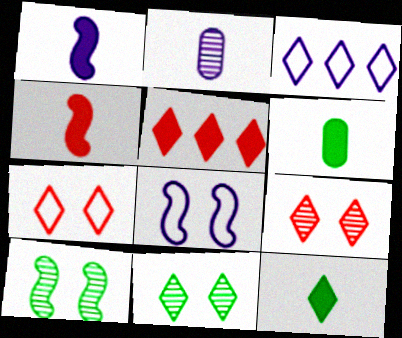[[3, 9, 12]]